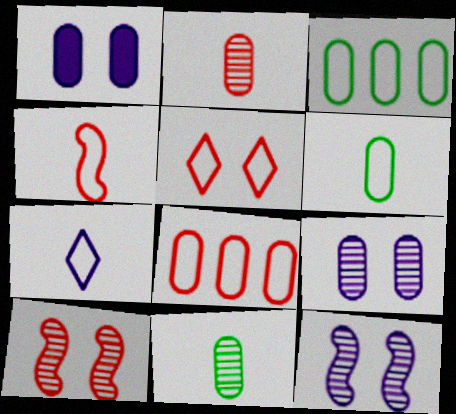[[1, 2, 3], 
[1, 8, 11], 
[4, 5, 8], 
[4, 6, 7]]